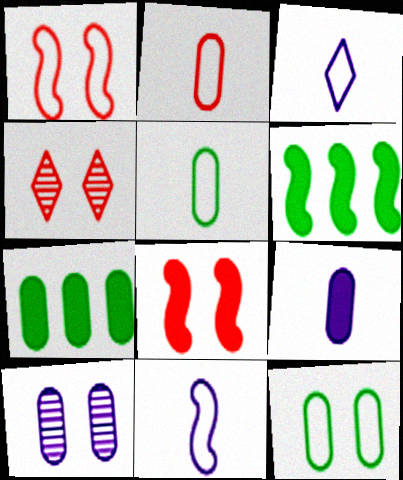[[2, 7, 10], 
[4, 7, 11]]